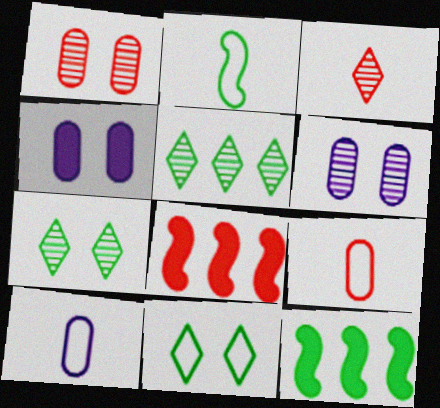[[7, 8, 10]]